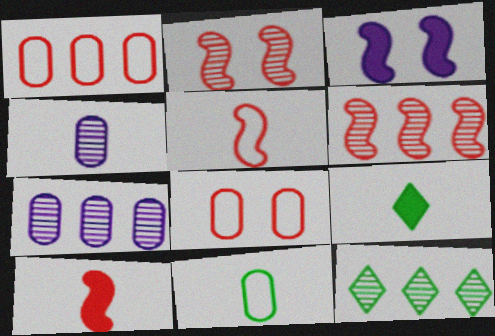[[2, 4, 12], 
[4, 5, 9], 
[6, 7, 12]]